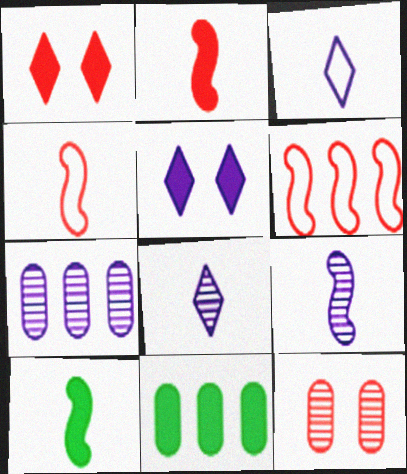[[2, 5, 11], 
[4, 9, 10]]